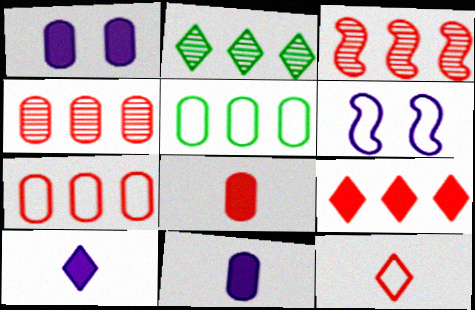[[2, 6, 8], 
[3, 7, 9], 
[5, 6, 12]]